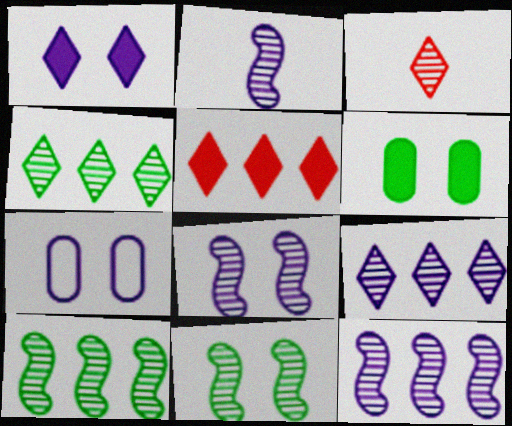[[1, 7, 8], 
[2, 8, 12]]